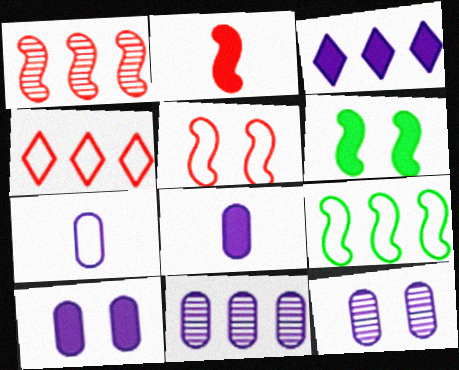[[1, 2, 5], 
[7, 10, 11]]